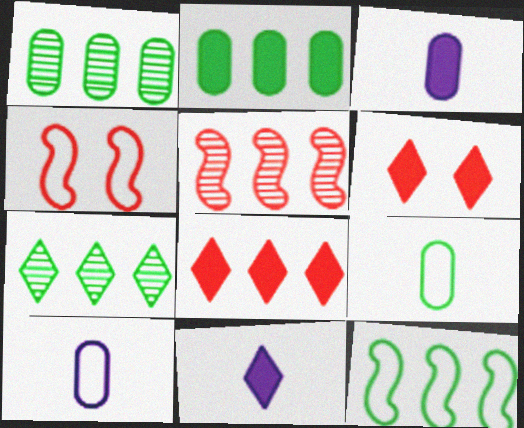[[1, 4, 11], 
[2, 7, 12], 
[3, 4, 7]]